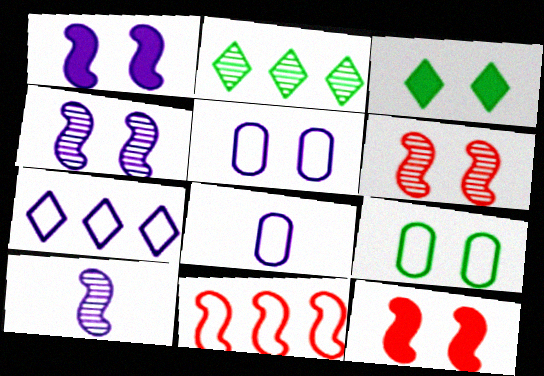[[2, 8, 12], 
[3, 5, 6]]